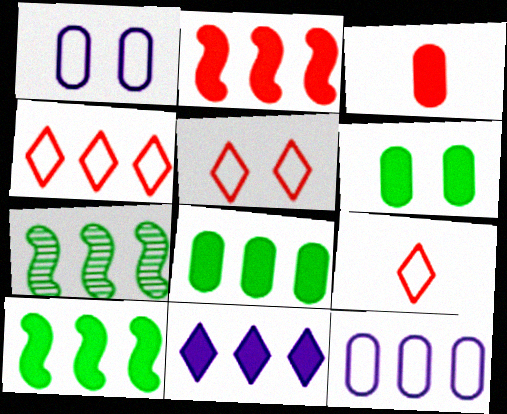[[2, 8, 11], 
[4, 5, 9]]